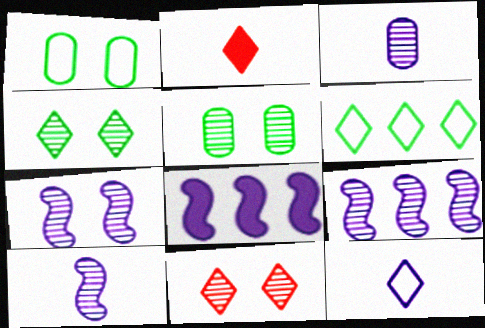[[1, 2, 9], 
[5, 7, 11], 
[7, 9, 10]]